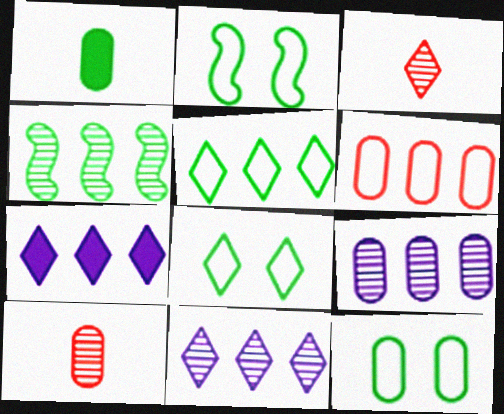[[1, 4, 8], 
[2, 7, 10], 
[2, 8, 12], 
[3, 7, 8], 
[4, 6, 7]]